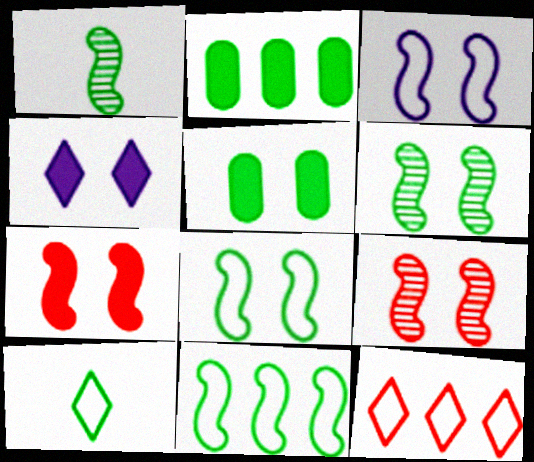[[2, 6, 10], 
[3, 6, 7], 
[4, 5, 7]]